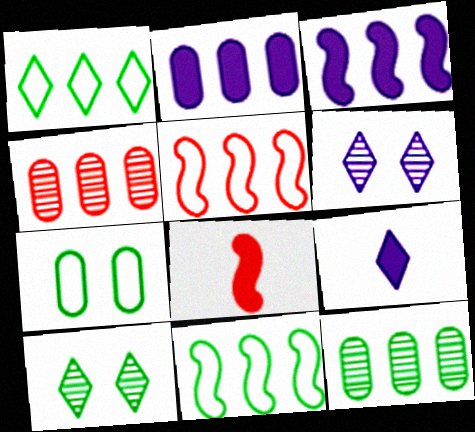[[1, 3, 4]]